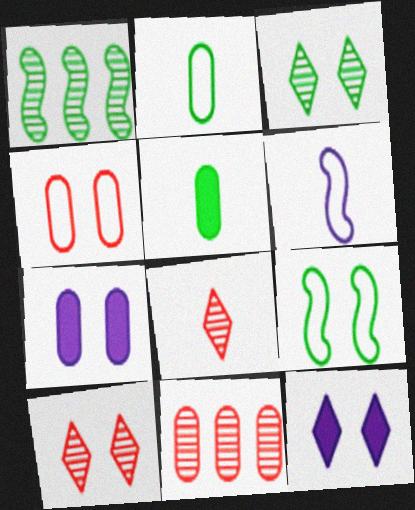[[2, 7, 11], 
[5, 6, 8], 
[7, 9, 10]]